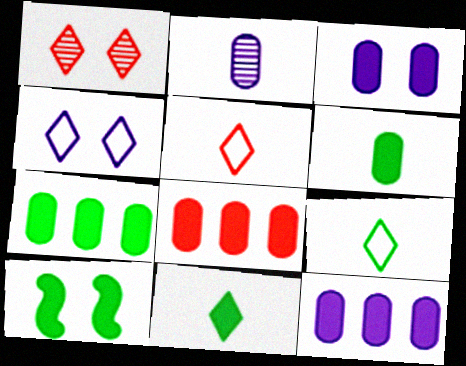[[3, 6, 8], 
[7, 8, 12], 
[7, 10, 11]]